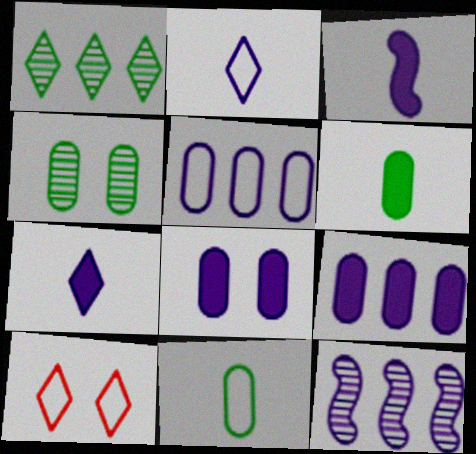[[1, 7, 10], 
[2, 8, 12], 
[6, 10, 12]]